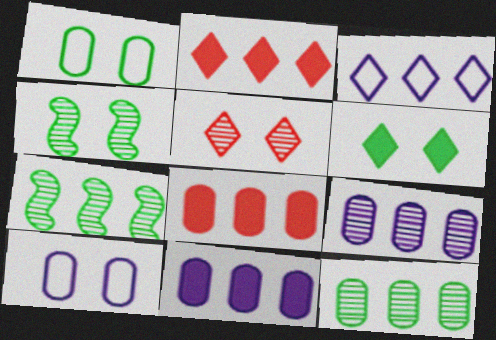[[1, 4, 6], 
[3, 7, 8]]